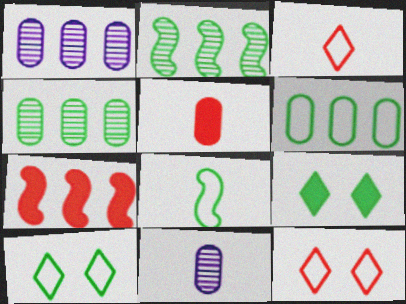[[4, 8, 9], 
[6, 8, 10], 
[7, 10, 11]]